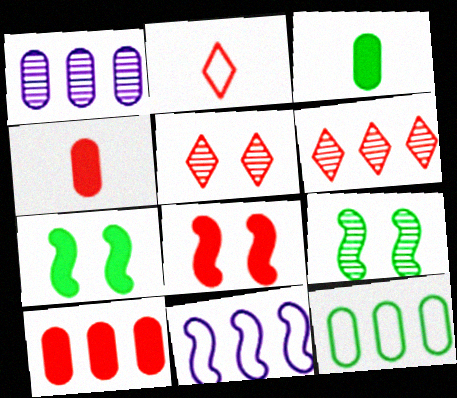[[1, 2, 7], 
[1, 10, 12], 
[3, 5, 11]]